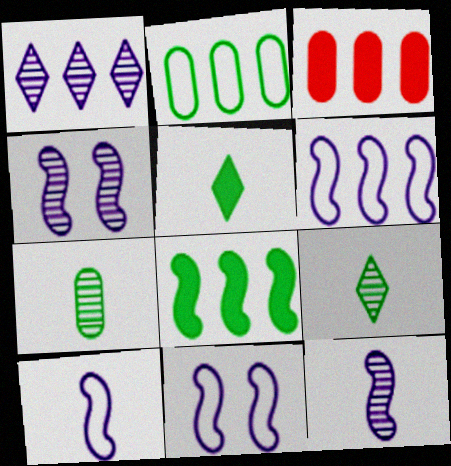[[3, 9, 11], 
[6, 10, 11]]